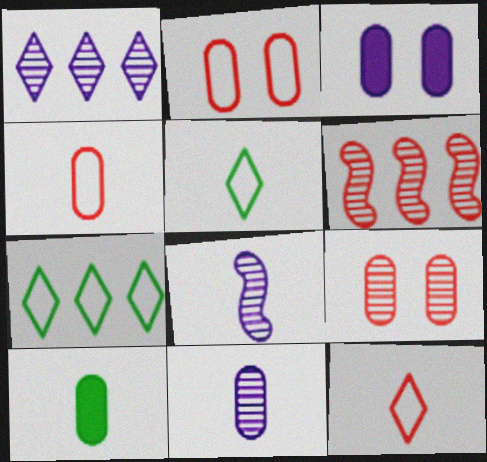[[3, 5, 6], 
[4, 10, 11], 
[8, 10, 12]]